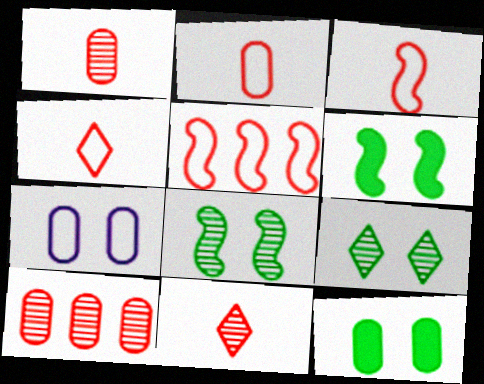[[2, 3, 4]]